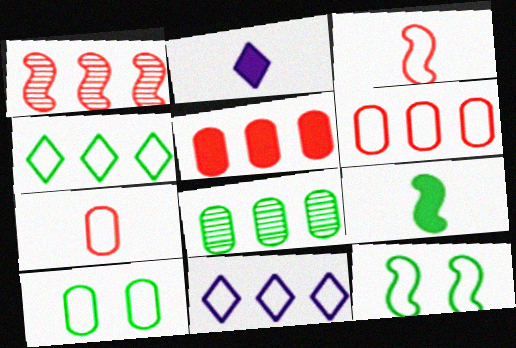[[1, 2, 10], 
[3, 10, 11], 
[7, 11, 12]]